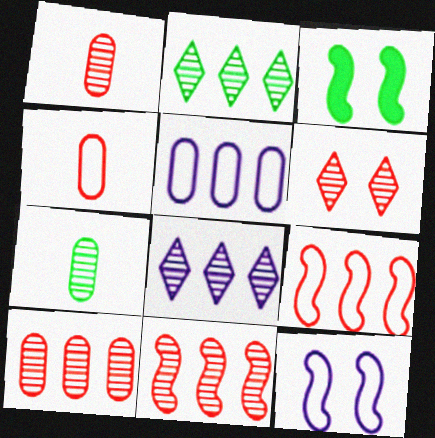[[1, 6, 11], 
[3, 4, 8]]